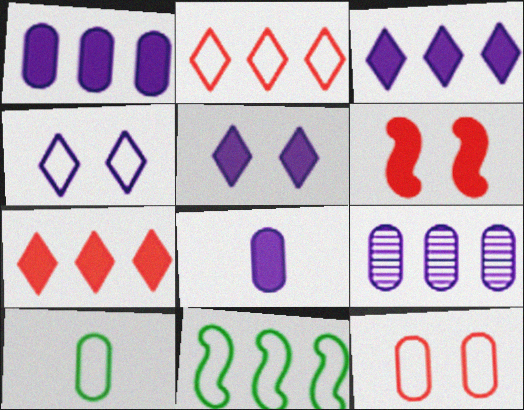[[7, 9, 11]]